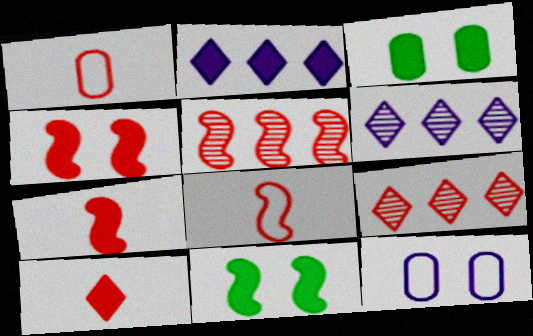[[1, 4, 9], 
[1, 6, 11], 
[2, 3, 7], 
[3, 6, 8], 
[4, 5, 8]]